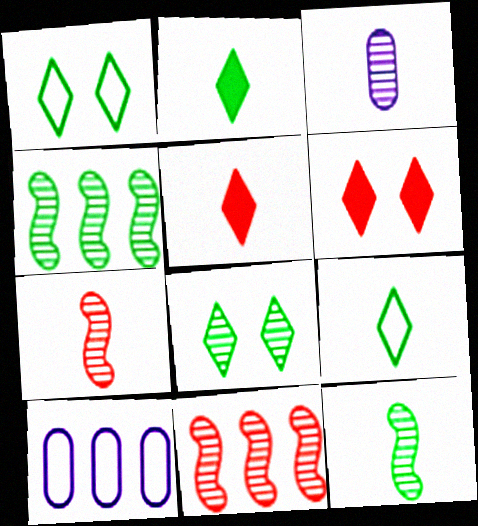[[3, 8, 11], 
[6, 10, 12]]